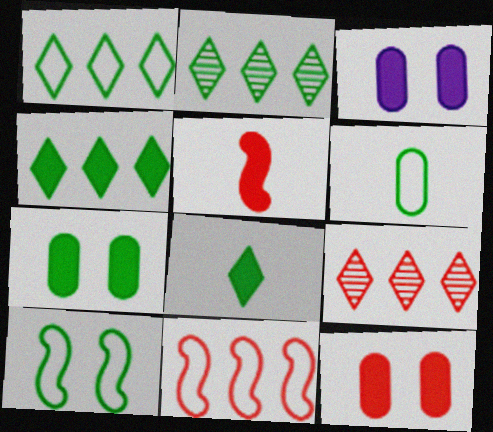[[1, 2, 4], 
[1, 6, 10], 
[3, 4, 5], 
[3, 7, 12]]